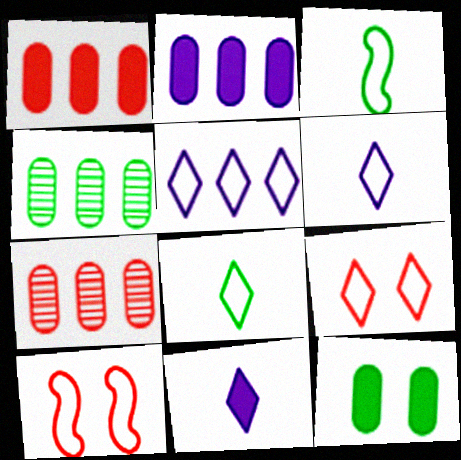[[4, 10, 11], 
[5, 8, 9]]